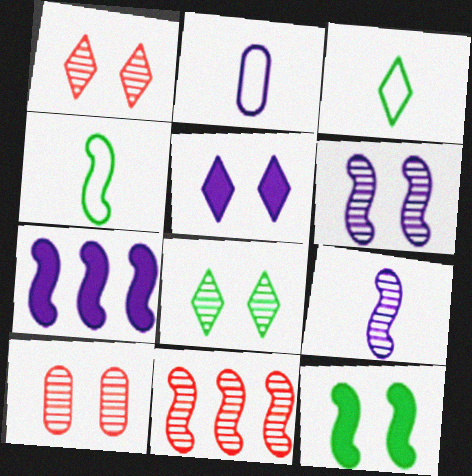[[3, 7, 10], 
[6, 8, 10]]